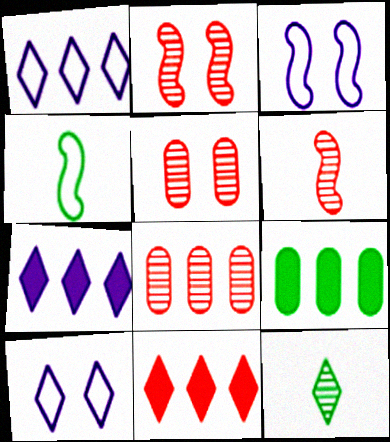[[4, 5, 7], 
[6, 9, 10], 
[10, 11, 12]]